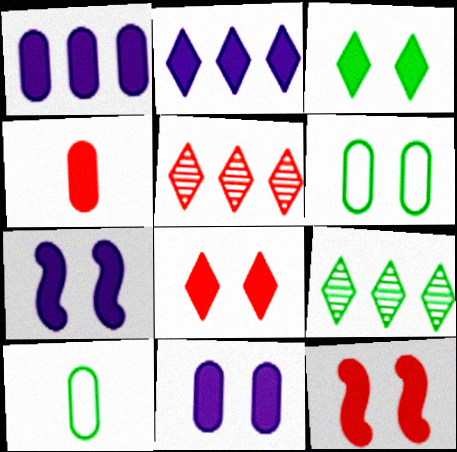[[3, 11, 12], 
[5, 7, 10]]